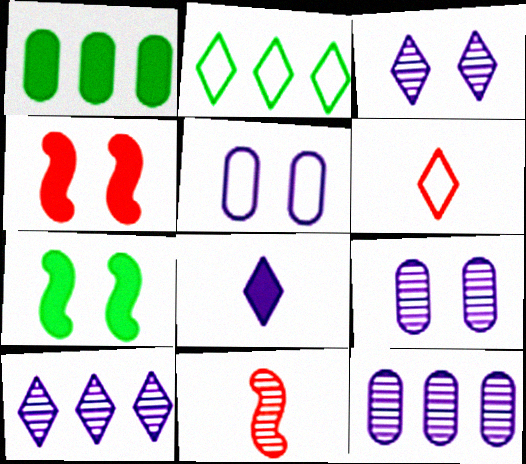[[1, 4, 8], 
[6, 7, 12]]